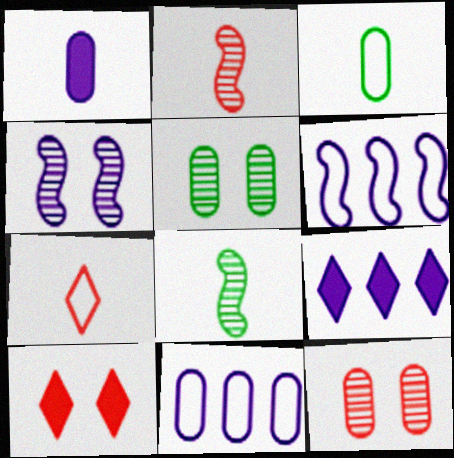[[1, 7, 8], 
[8, 10, 11]]